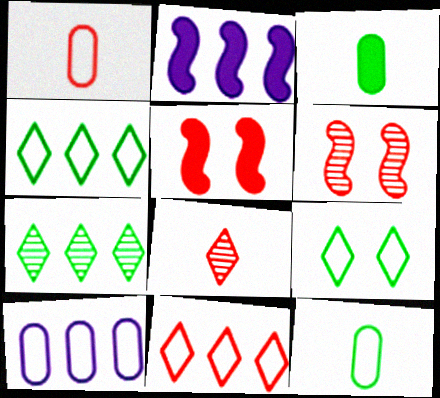[]